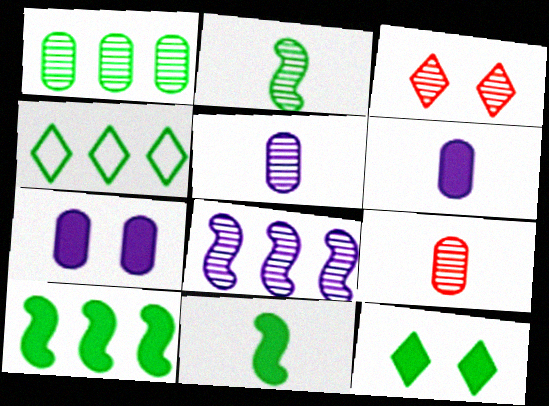[[1, 4, 10]]